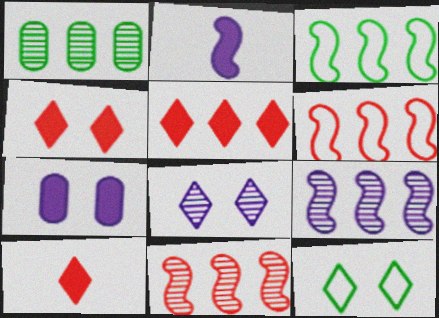[[4, 5, 10], 
[4, 8, 12]]